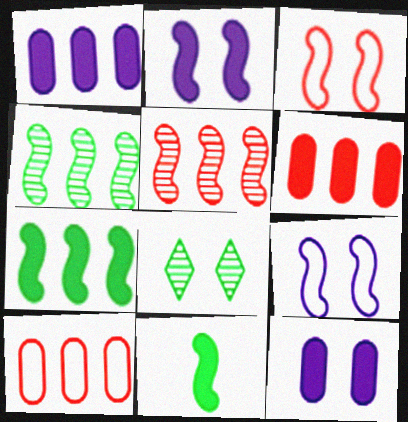[[3, 8, 12], 
[5, 9, 11]]